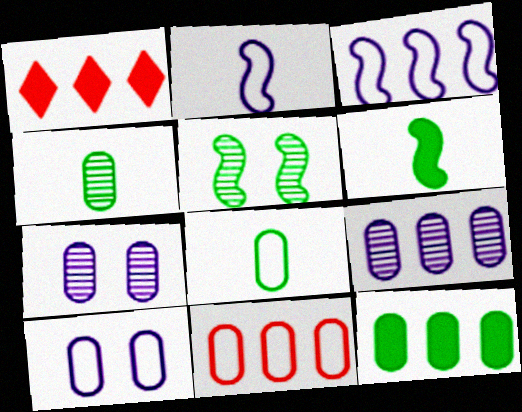[[8, 10, 11], 
[9, 11, 12]]